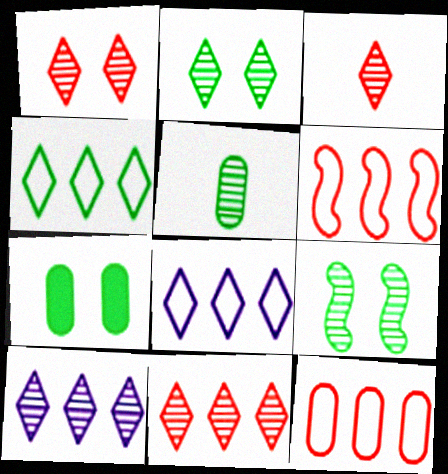[[1, 3, 11], 
[2, 3, 10]]